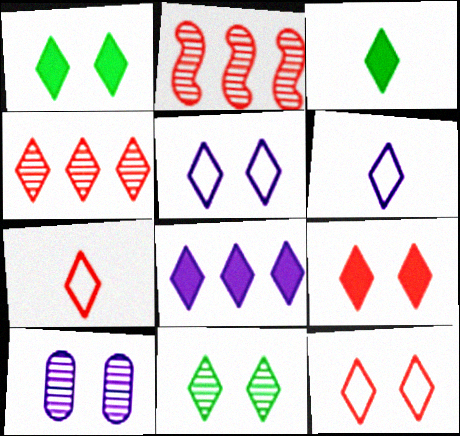[[1, 4, 6], 
[3, 4, 5], 
[3, 8, 9], 
[4, 7, 9], 
[5, 9, 11], 
[7, 8, 11]]